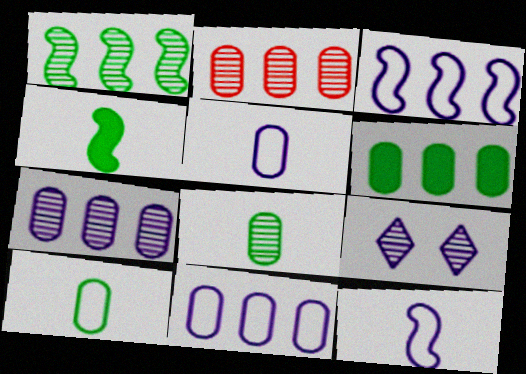[[2, 6, 11]]